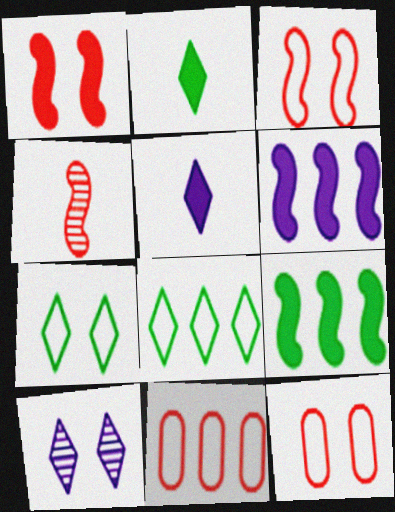[]